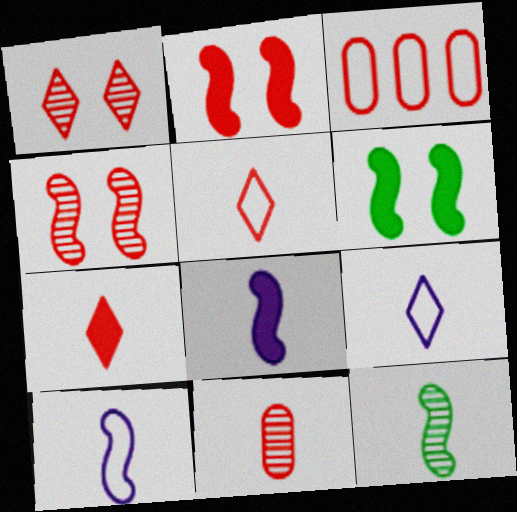[[3, 4, 7]]